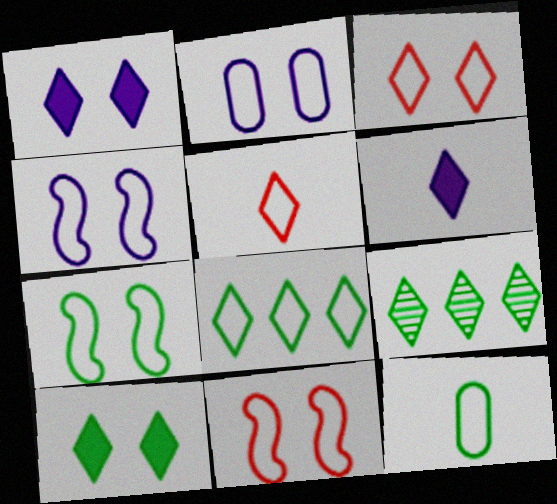[[1, 5, 9], 
[2, 3, 7], 
[3, 6, 9], 
[4, 7, 11], 
[7, 8, 12]]